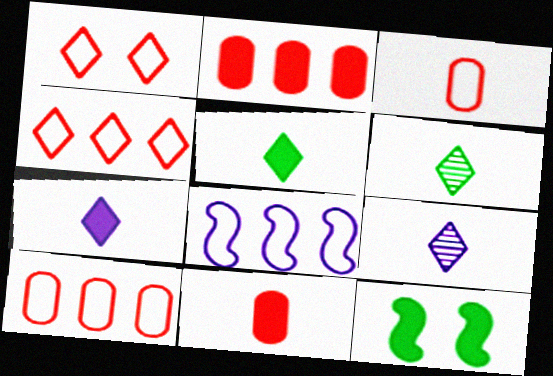[[2, 7, 12], 
[9, 10, 12]]